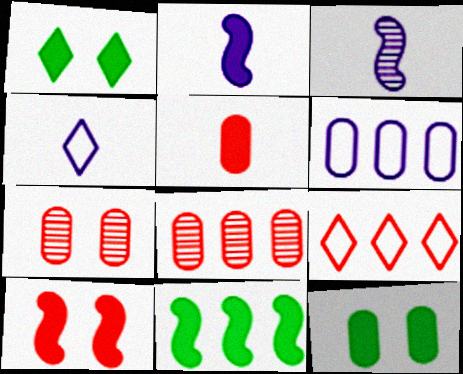[[2, 10, 11], 
[3, 9, 12], 
[4, 7, 11]]